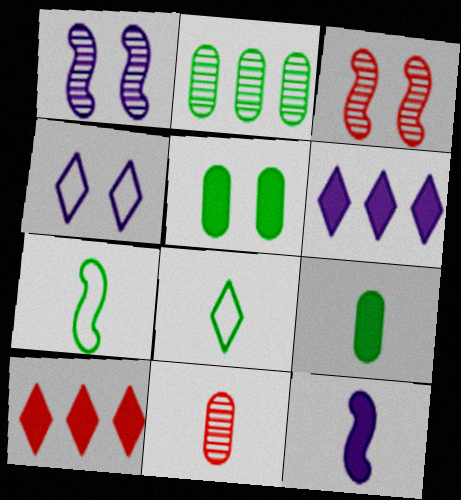[[3, 4, 5], 
[5, 10, 12], 
[8, 11, 12]]